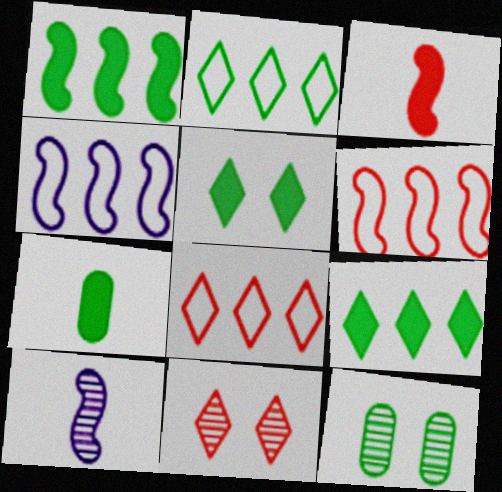[[1, 5, 7], 
[4, 7, 11]]